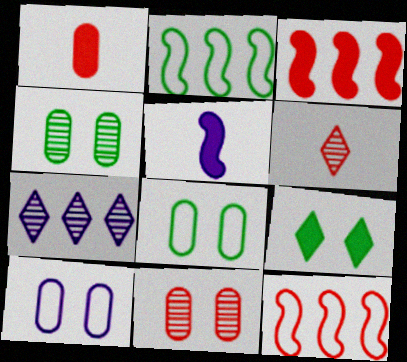[[5, 7, 10]]